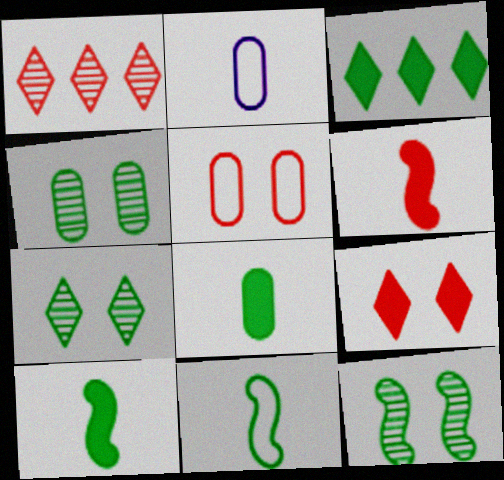[[1, 5, 6], 
[3, 4, 11], 
[4, 7, 12]]